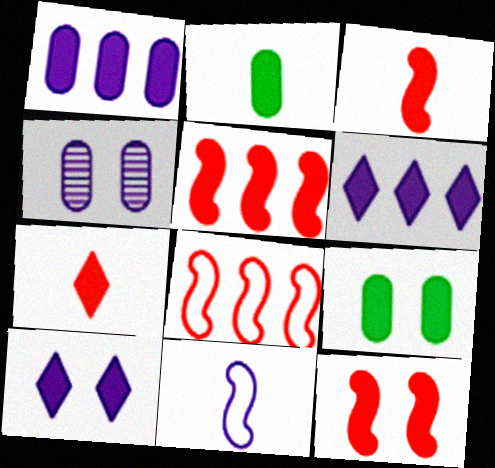[[2, 5, 10], 
[2, 6, 12], 
[3, 5, 12], 
[3, 6, 9], 
[4, 6, 11], 
[9, 10, 12]]